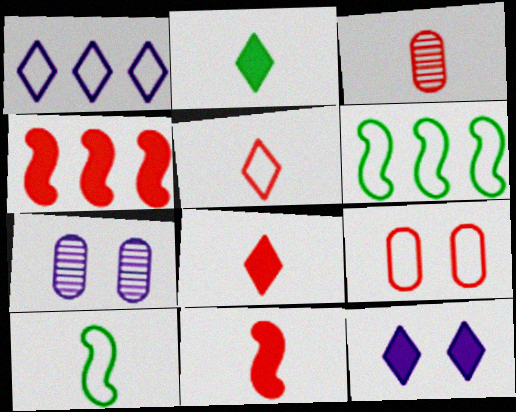[[1, 9, 10], 
[3, 5, 11], 
[3, 6, 12], 
[6, 7, 8]]